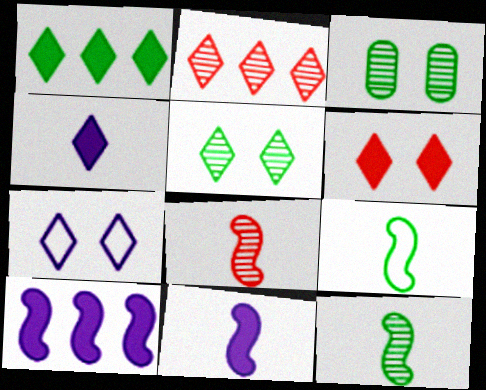[[1, 3, 9], 
[1, 4, 6], 
[5, 6, 7], 
[8, 9, 11]]